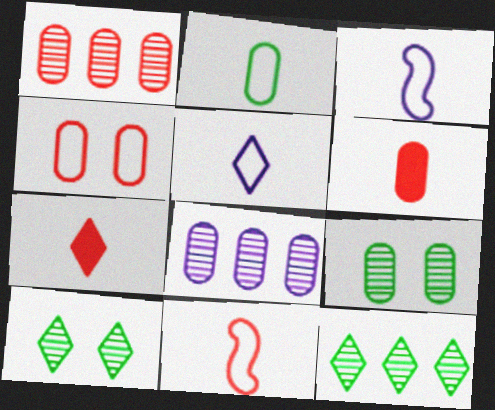[[1, 4, 6], 
[2, 5, 11]]